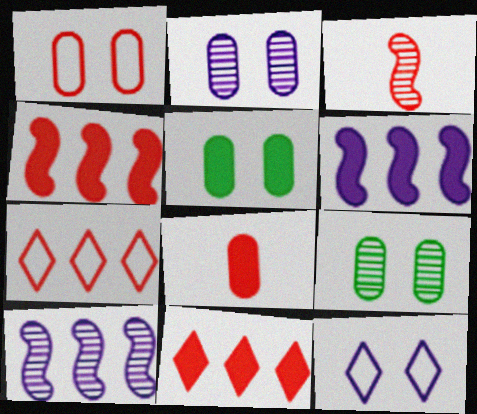[[1, 2, 5], 
[1, 3, 11]]